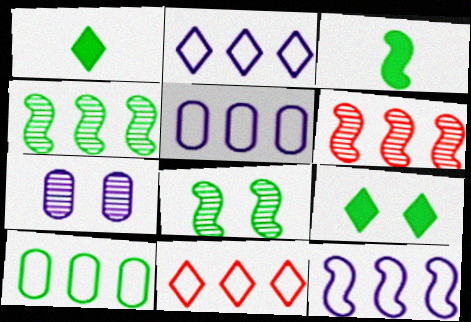[[1, 8, 10], 
[2, 5, 12], 
[3, 7, 11], 
[10, 11, 12]]